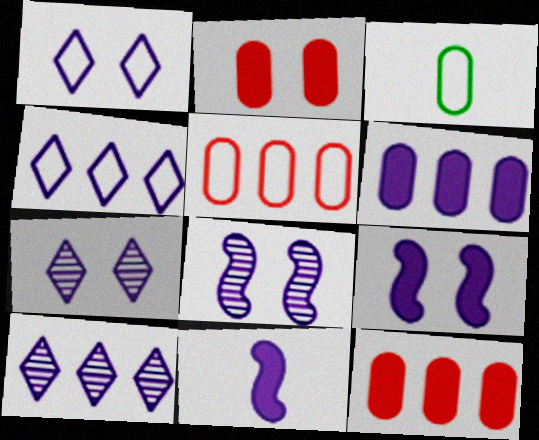[]